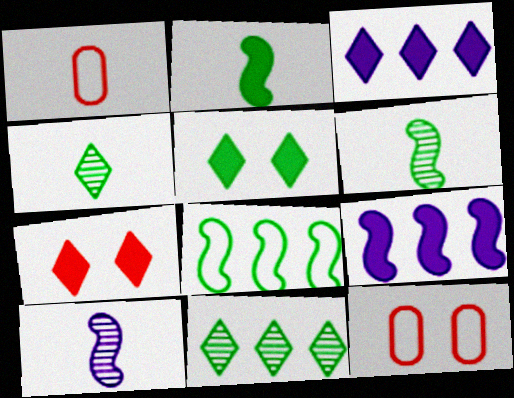[[3, 6, 12], 
[4, 9, 12]]